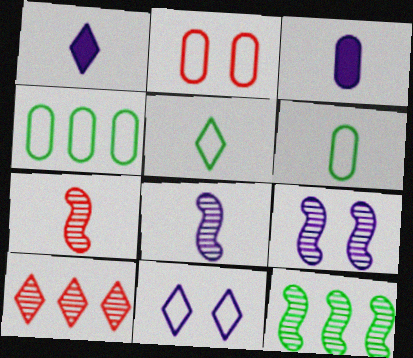[[1, 2, 12], 
[1, 6, 7], 
[3, 5, 7], 
[7, 9, 12]]